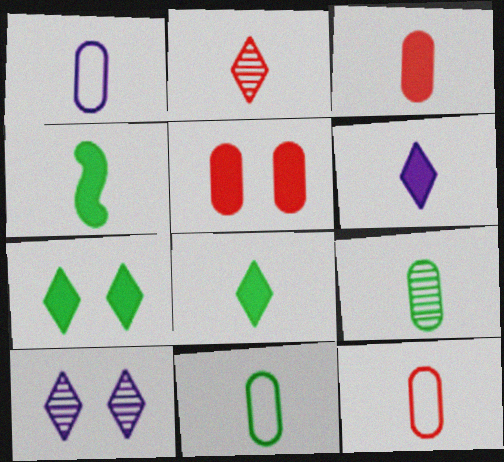[[1, 2, 4], 
[1, 3, 9], 
[1, 11, 12], 
[3, 4, 6]]